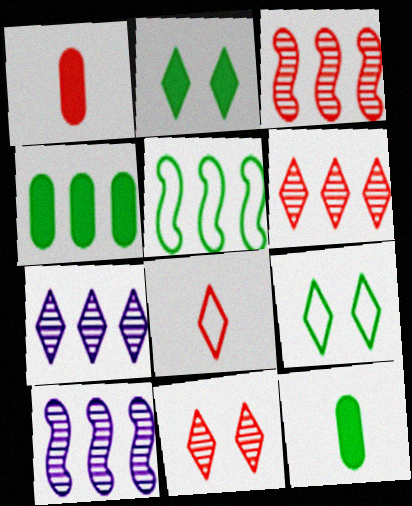[[1, 9, 10], 
[2, 7, 8]]